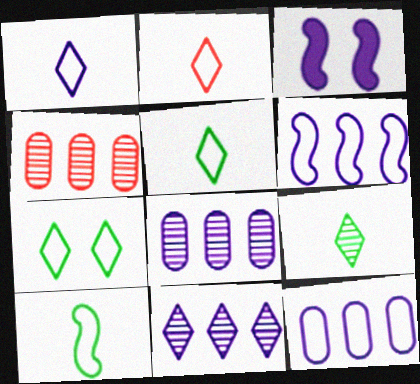[[1, 2, 5], 
[1, 3, 8], 
[3, 4, 5]]